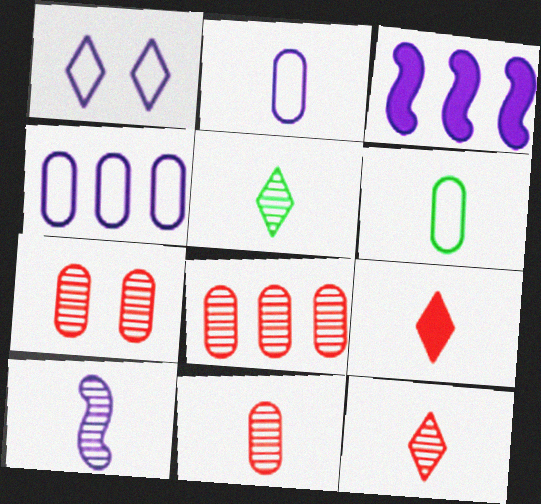[[5, 10, 11], 
[6, 9, 10], 
[7, 8, 11]]